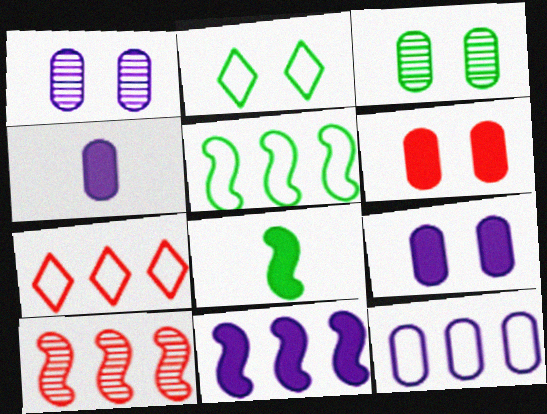[[1, 4, 12], 
[1, 7, 8], 
[2, 4, 10], 
[5, 7, 12], 
[5, 10, 11]]